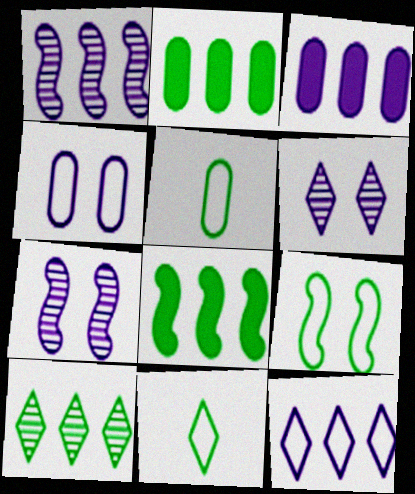[[1, 3, 12]]